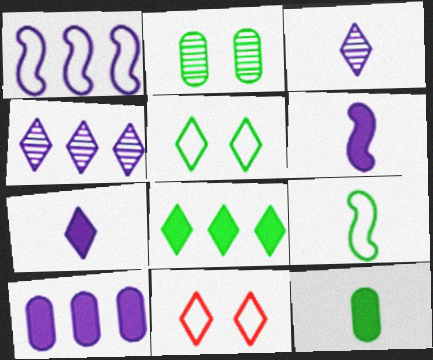[[1, 4, 10], 
[2, 8, 9], 
[3, 8, 11]]